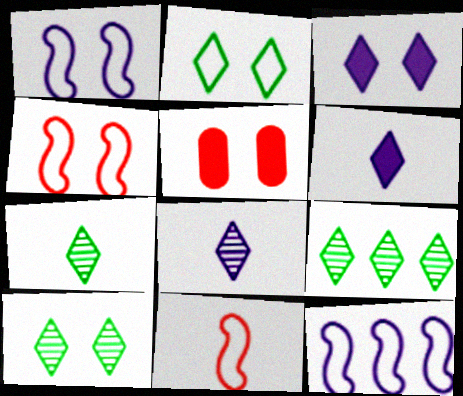[[1, 5, 10], 
[5, 7, 12], 
[7, 9, 10]]